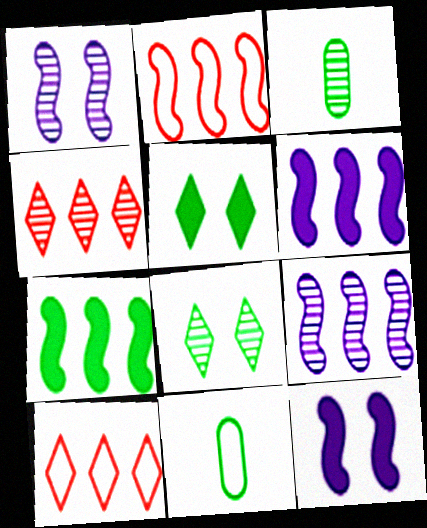[[1, 3, 4], 
[2, 7, 9], 
[3, 10, 12], 
[4, 11, 12], 
[7, 8, 11]]